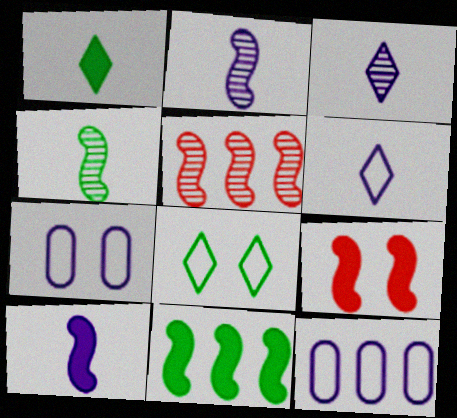[[1, 5, 7], 
[9, 10, 11]]